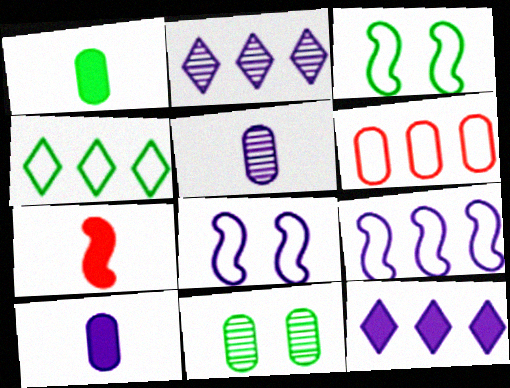[[2, 8, 10], 
[4, 6, 9], 
[5, 8, 12], 
[6, 10, 11]]